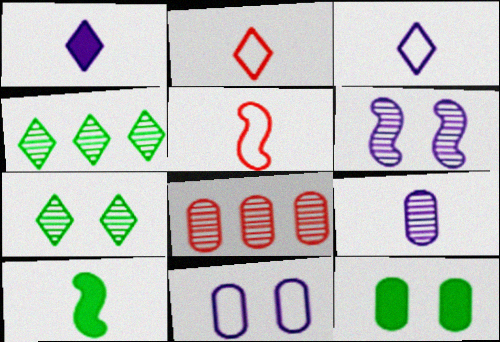[[2, 9, 10]]